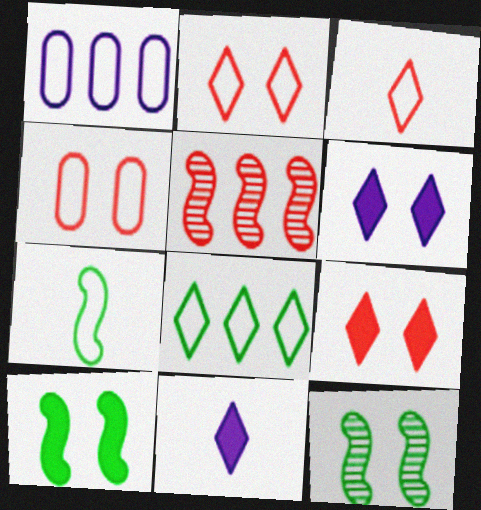[[1, 2, 7], 
[4, 6, 12]]